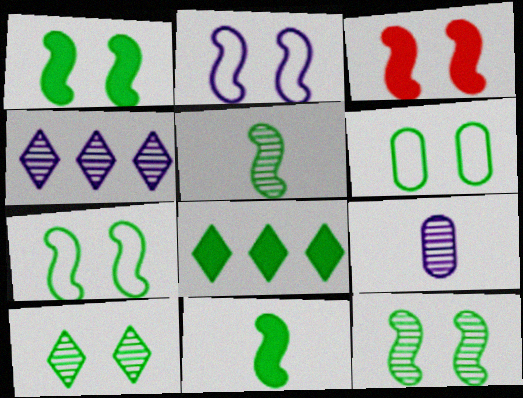[[1, 6, 10], 
[1, 7, 12], 
[2, 3, 12], 
[5, 6, 8]]